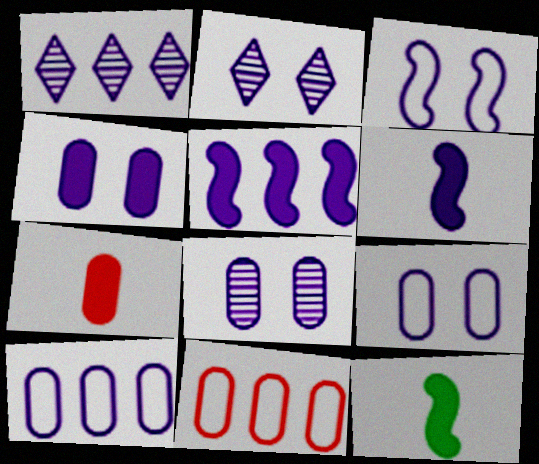[[1, 5, 10], 
[1, 6, 9], 
[2, 3, 4], 
[2, 6, 10], 
[2, 11, 12], 
[4, 8, 9]]